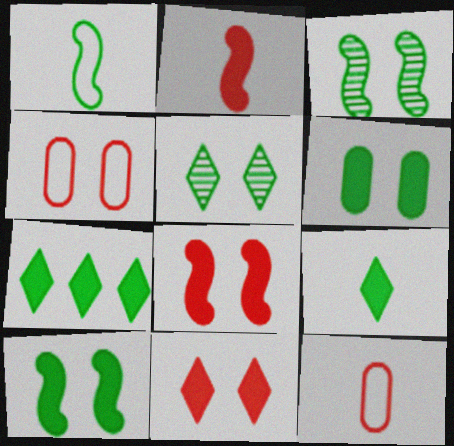[]